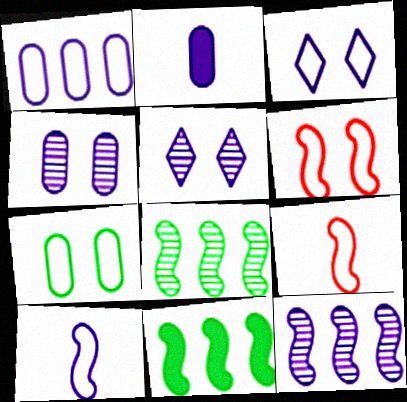[[1, 2, 4], 
[1, 3, 10], 
[2, 3, 12], 
[3, 6, 7]]